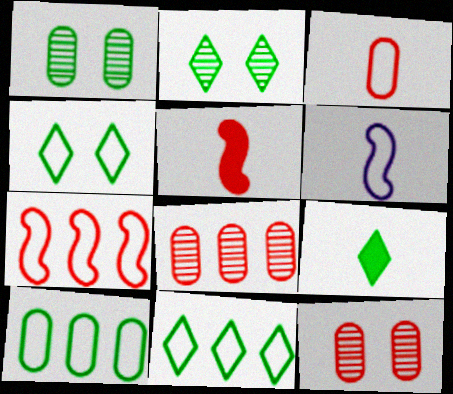[[2, 9, 11]]